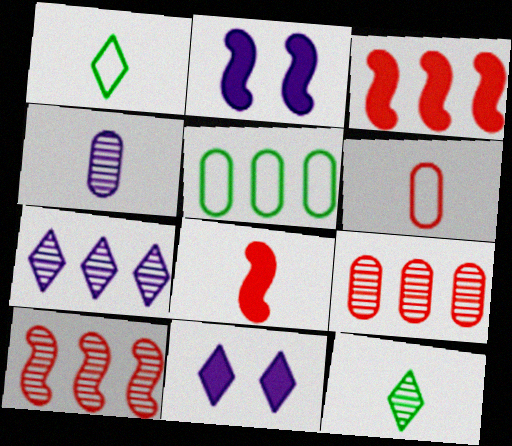[[1, 2, 9], 
[1, 4, 8], 
[3, 5, 7]]